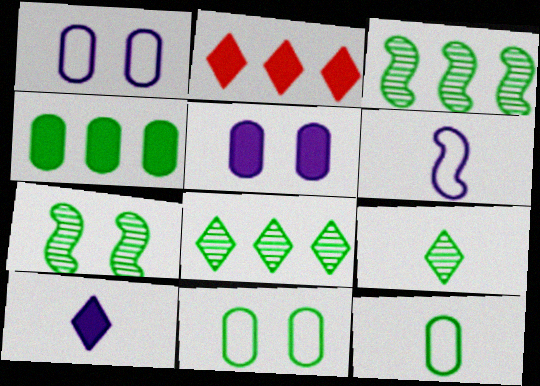[]